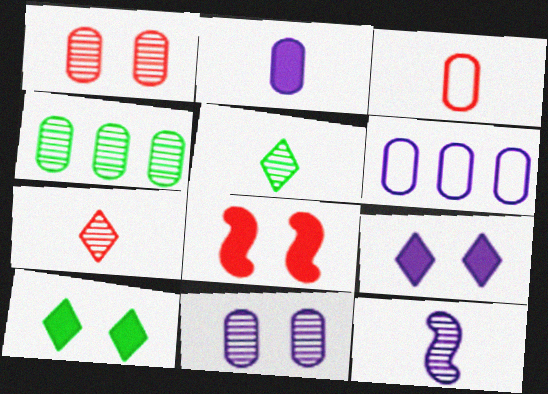[[2, 6, 11], 
[5, 6, 8], 
[6, 9, 12]]